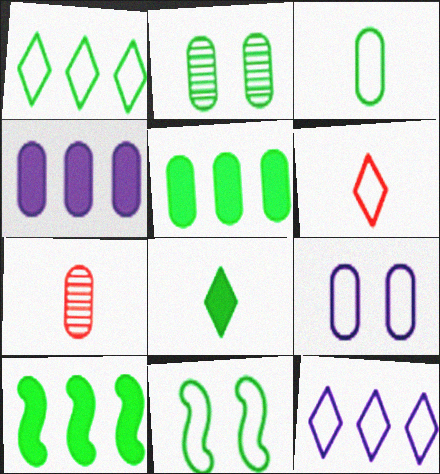[[1, 3, 11], 
[2, 3, 5], 
[5, 7, 9]]